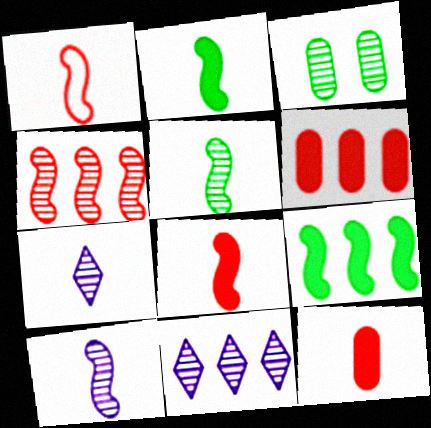[[1, 2, 10], 
[3, 4, 7]]